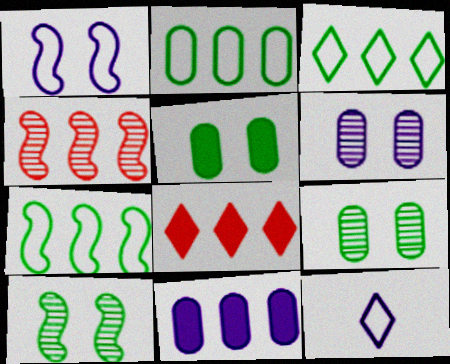[[2, 3, 7], 
[3, 4, 11], 
[4, 5, 12]]